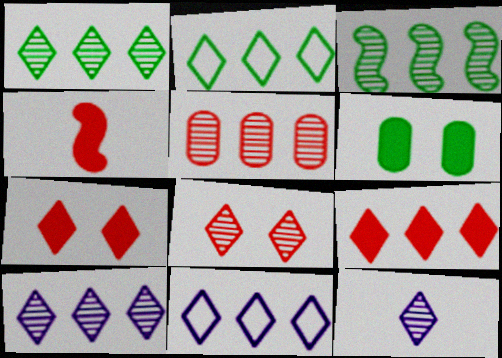[[1, 8, 12], 
[1, 9, 11], 
[2, 7, 12], 
[2, 9, 10], 
[3, 5, 10]]